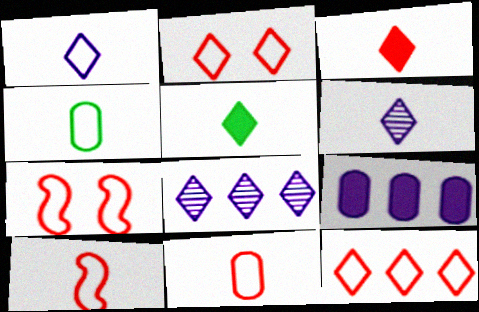[[1, 4, 10], 
[2, 5, 8], 
[7, 11, 12]]